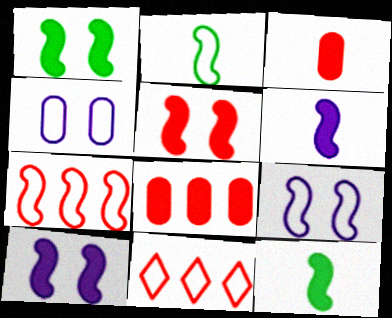[[1, 5, 10], 
[2, 4, 11], 
[2, 7, 9]]